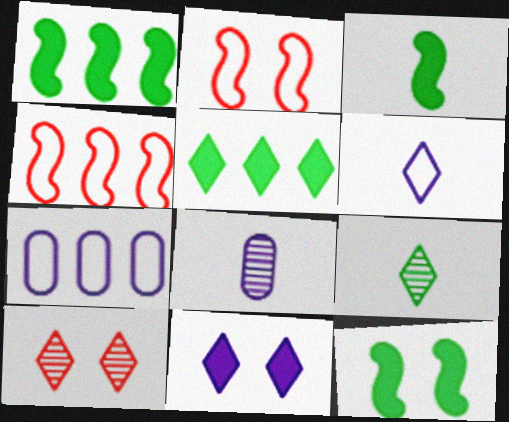[[1, 3, 12], 
[2, 5, 8], 
[3, 7, 10], 
[5, 6, 10]]